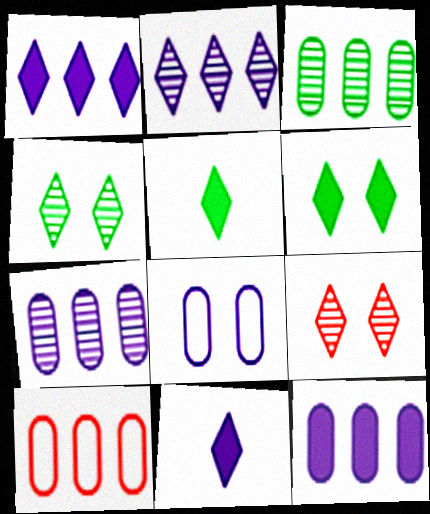[[3, 10, 12]]